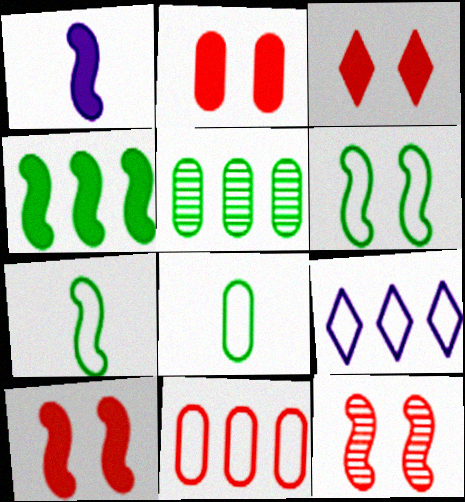[[1, 4, 10], 
[2, 3, 10]]